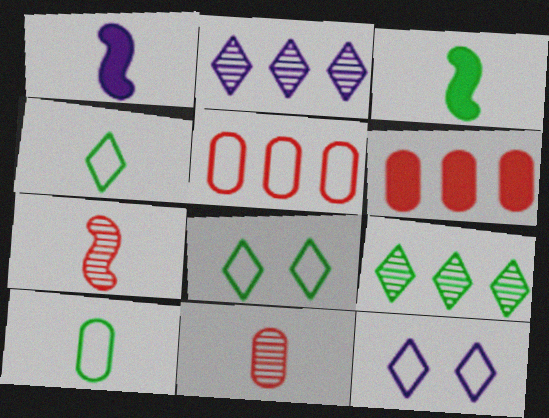[[1, 4, 11]]